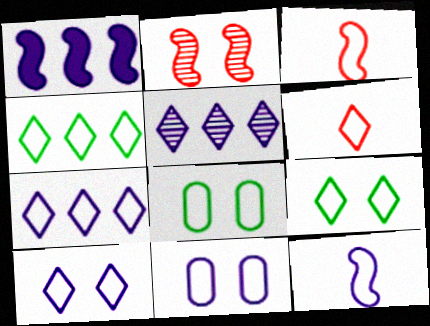[[3, 4, 11], 
[3, 7, 8], 
[4, 6, 10], 
[6, 7, 9], 
[7, 11, 12]]